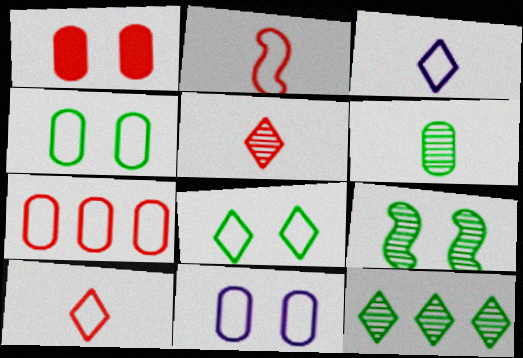[[6, 9, 12]]